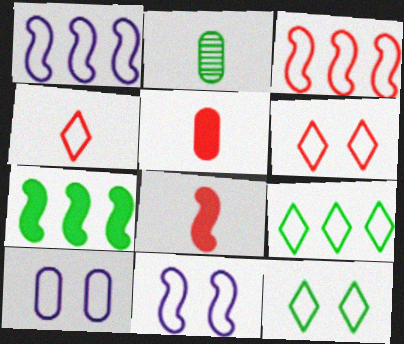[[2, 7, 12]]